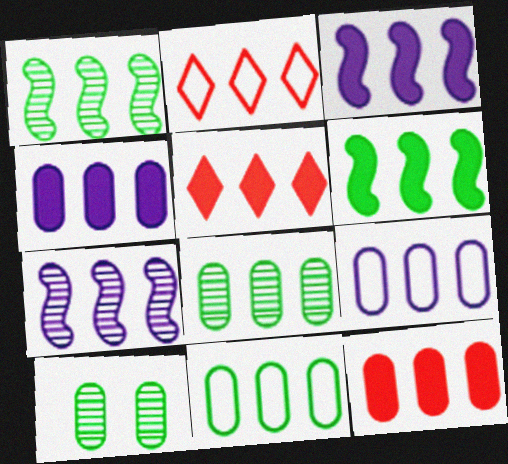[[1, 2, 4], 
[1, 5, 9], 
[2, 3, 8], 
[4, 5, 6], 
[5, 7, 11], 
[8, 9, 12]]